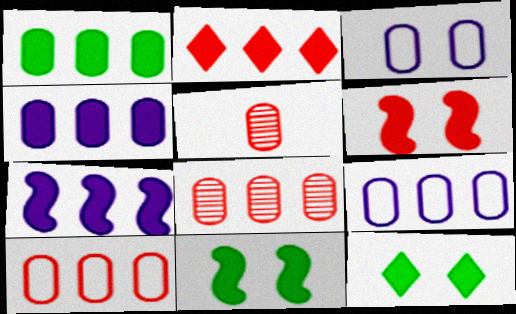[[1, 2, 7], 
[1, 3, 5], 
[1, 8, 9]]